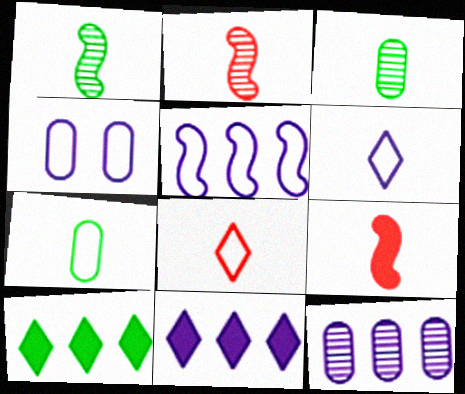[[2, 4, 10], 
[3, 6, 9], 
[4, 5, 6], 
[5, 11, 12]]